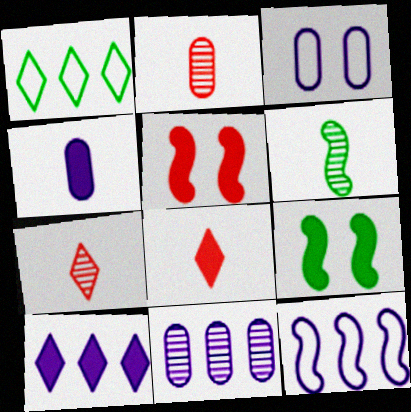[[3, 4, 11], 
[5, 6, 12], 
[10, 11, 12]]